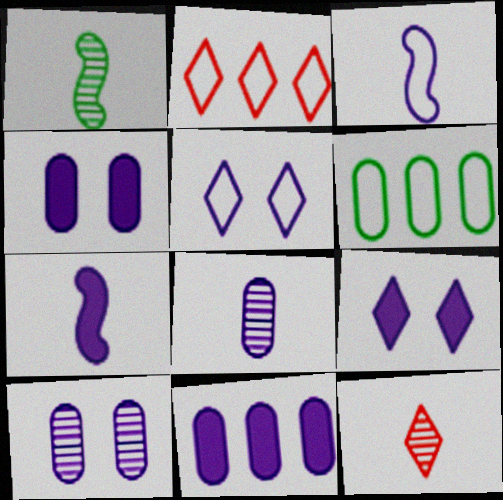[[1, 2, 4], 
[1, 8, 12], 
[7, 9, 11]]